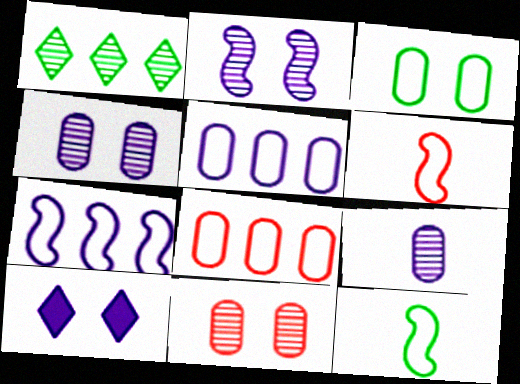[[7, 9, 10]]